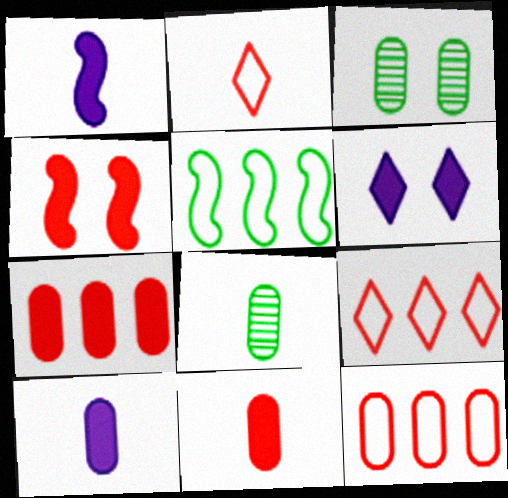[[1, 2, 8], 
[1, 3, 9], 
[3, 10, 12]]